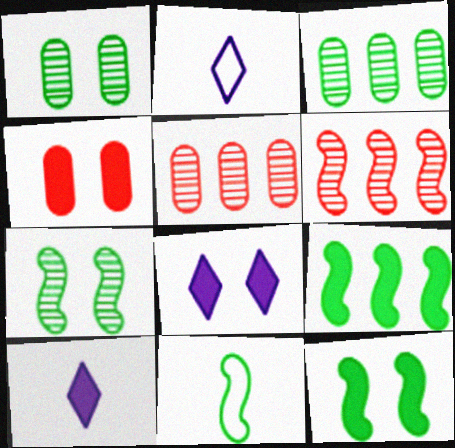[[2, 5, 12], 
[4, 8, 12], 
[4, 9, 10], 
[5, 8, 11], 
[7, 9, 11]]